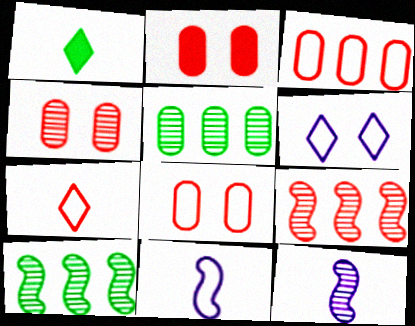[[2, 4, 8], 
[2, 7, 9]]